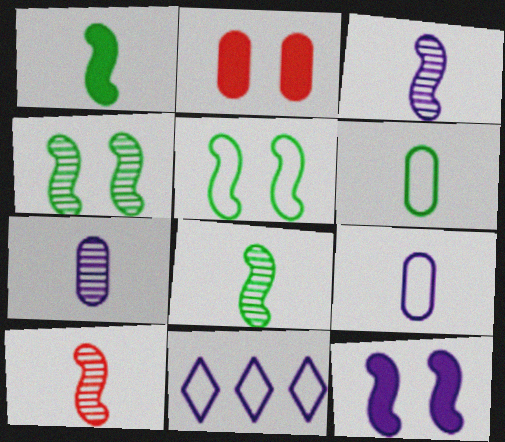[[2, 8, 11], 
[3, 8, 10], 
[7, 11, 12]]